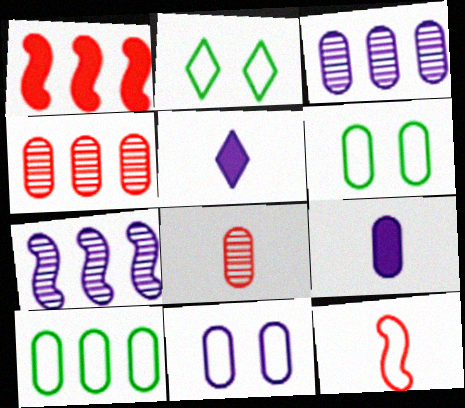[[3, 9, 11], 
[4, 6, 9], 
[5, 7, 11]]